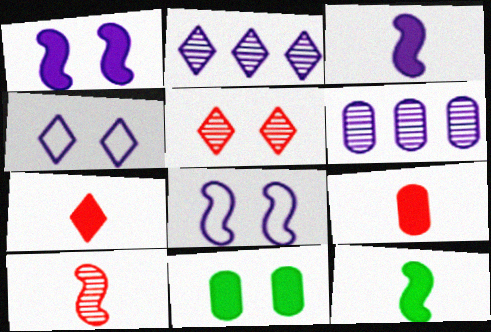[[3, 4, 6], 
[5, 8, 11]]